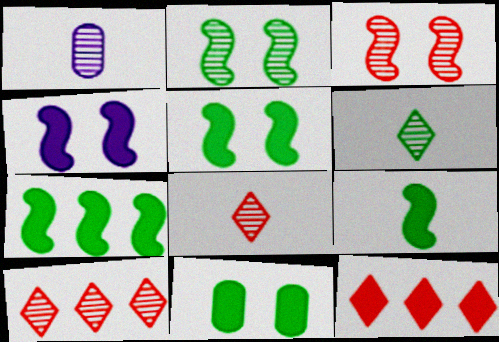[[1, 2, 10], 
[5, 7, 9]]